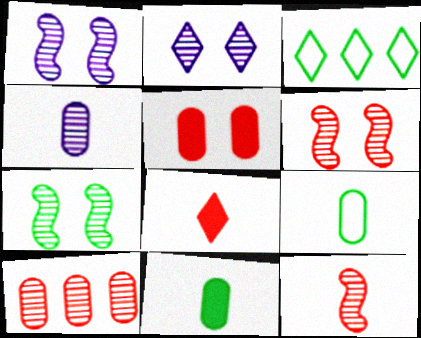[[1, 6, 7], 
[2, 3, 8], 
[3, 7, 11]]